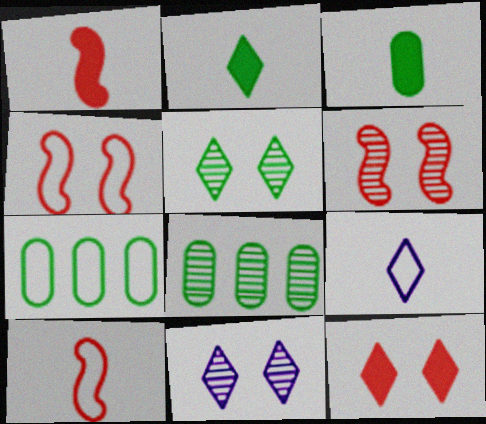[[1, 7, 11], 
[4, 7, 9]]